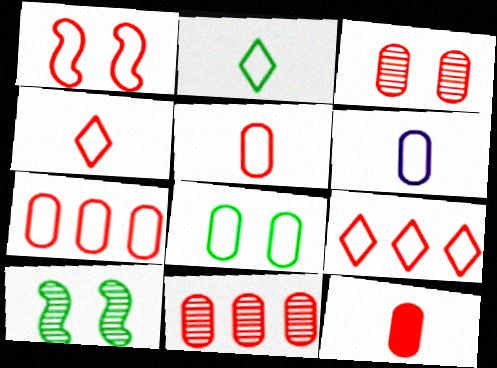[[1, 4, 7], 
[1, 5, 9], 
[3, 7, 12], 
[6, 7, 8]]